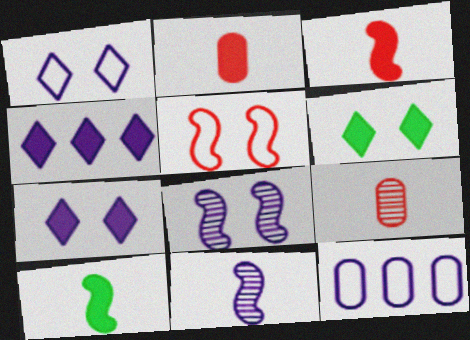[[7, 11, 12]]